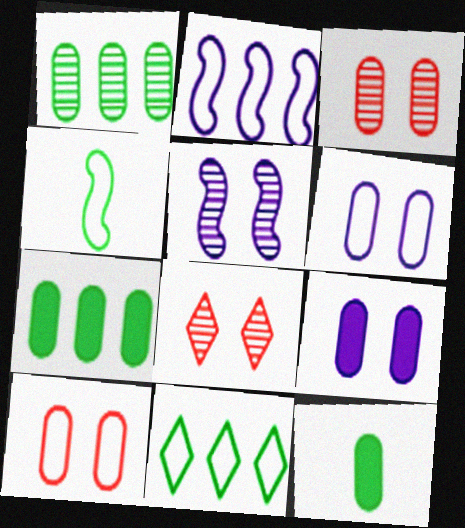[[2, 8, 12]]